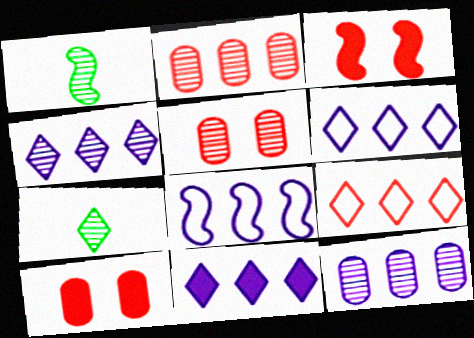[[1, 3, 8], 
[1, 4, 5], 
[1, 6, 10], 
[4, 6, 11], 
[7, 8, 10], 
[8, 11, 12]]